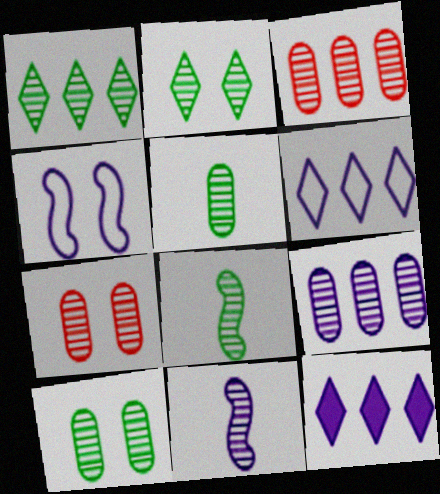[[1, 7, 11], 
[1, 8, 10], 
[2, 3, 11], 
[5, 7, 9]]